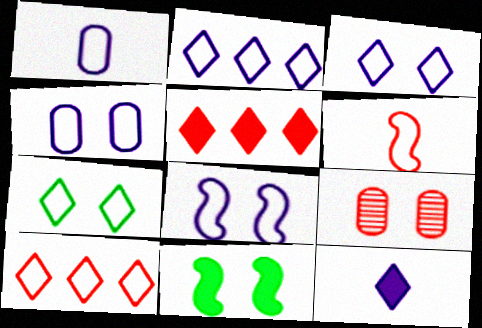[[1, 2, 8], 
[3, 4, 8], 
[3, 9, 11], 
[5, 6, 9]]